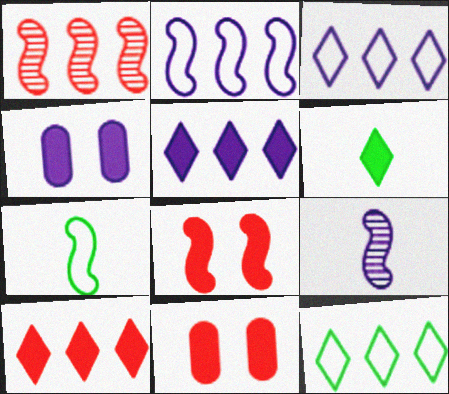[[3, 4, 9], 
[9, 11, 12]]